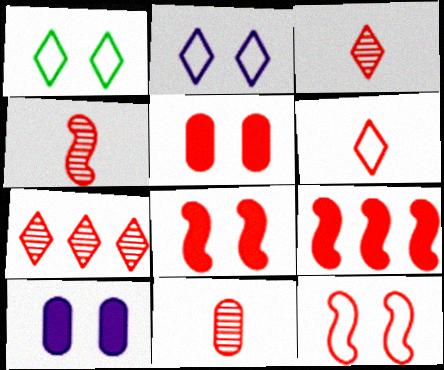[[3, 4, 11], 
[4, 9, 12]]